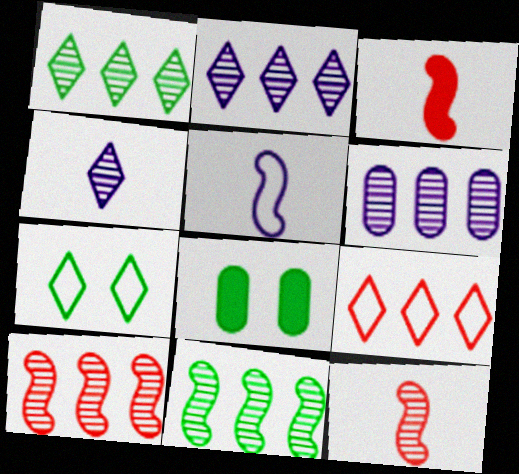[[1, 6, 10], 
[3, 6, 7]]